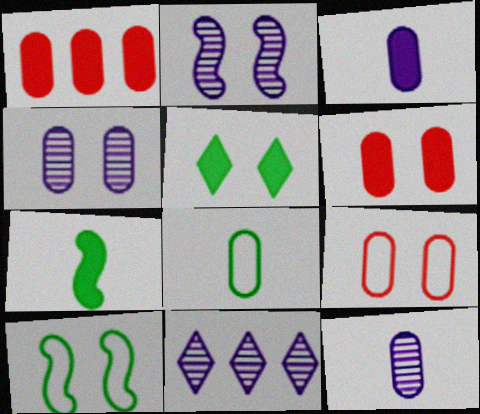[[1, 4, 8], 
[2, 5, 9], 
[2, 11, 12], 
[7, 9, 11]]